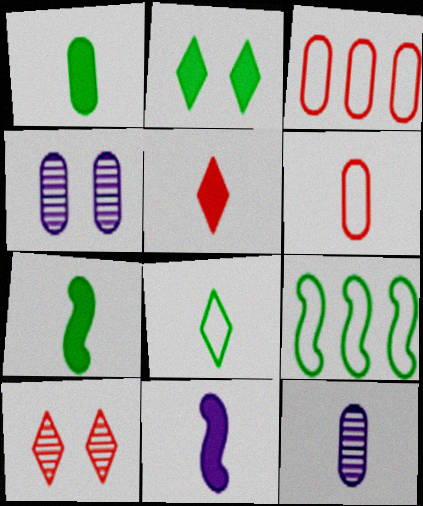[[1, 3, 4], 
[1, 5, 11], 
[1, 6, 12], 
[4, 5, 9]]